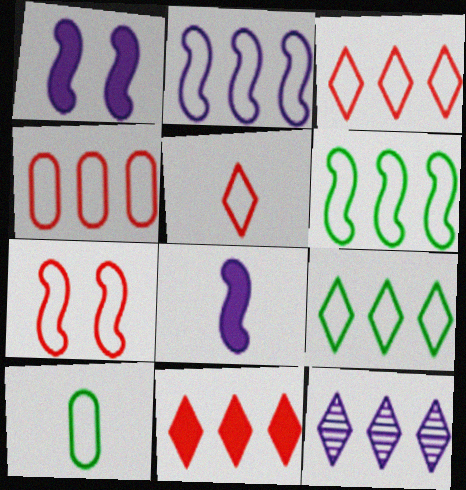[[2, 4, 9], 
[4, 5, 7], 
[9, 11, 12]]